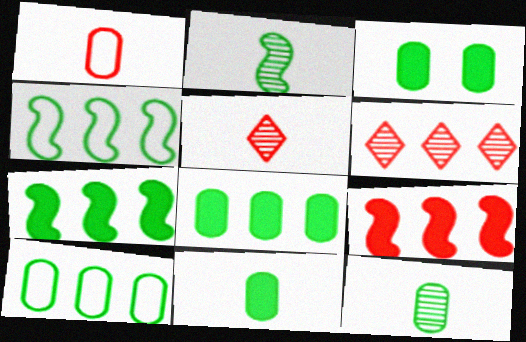[[3, 8, 11], 
[3, 10, 12]]